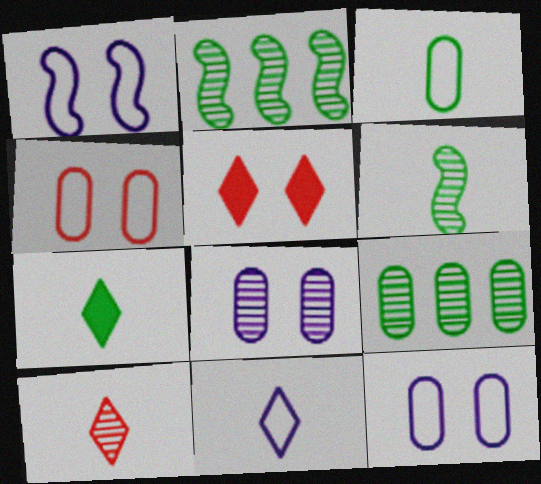[[2, 8, 10], 
[3, 6, 7], 
[7, 10, 11]]